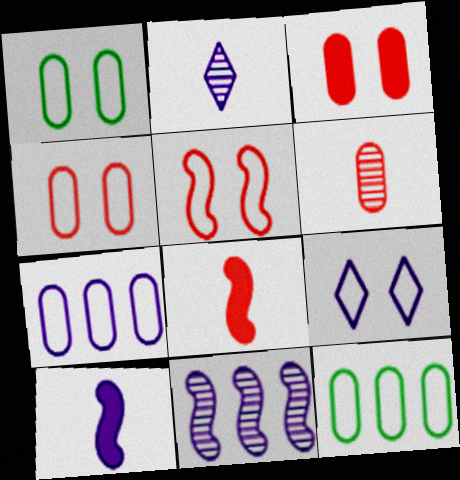[[1, 5, 9]]